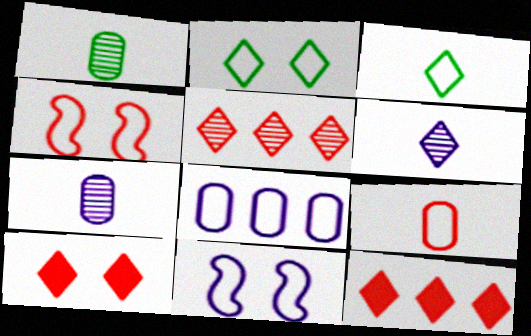[[1, 11, 12], 
[2, 6, 12], 
[3, 4, 8]]